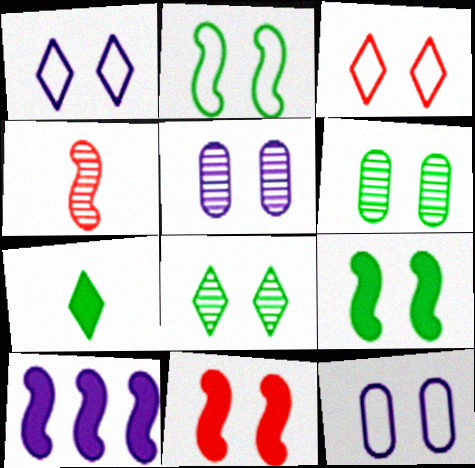[[1, 6, 11], 
[2, 3, 12], 
[2, 4, 10], 
[3, 5, 9], 
[8, 11, 12]]